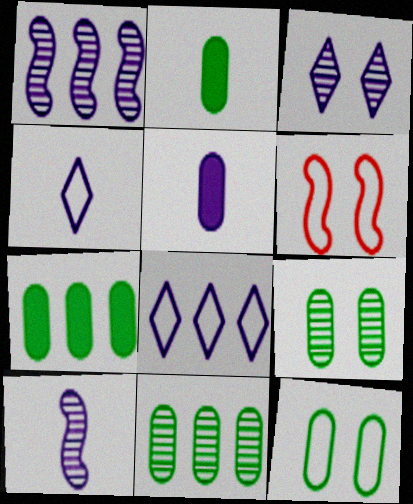[[2, 11, 12], 
[4, 5, 10]]